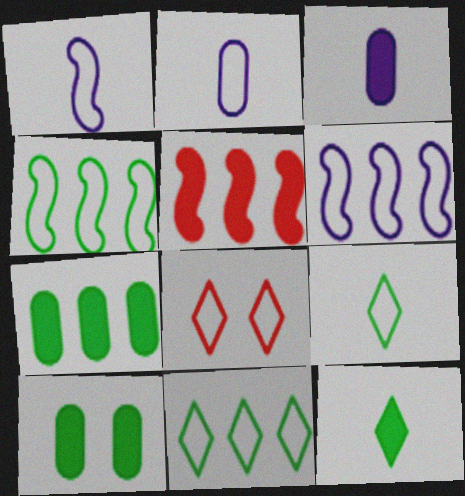[[2, 4, 8]]